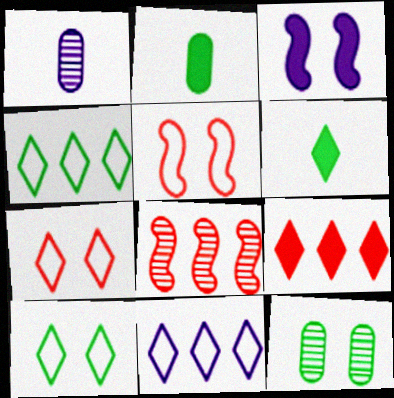[[1, 3, 11], 
[2, 3, 9], 
[3, 7, 12]]